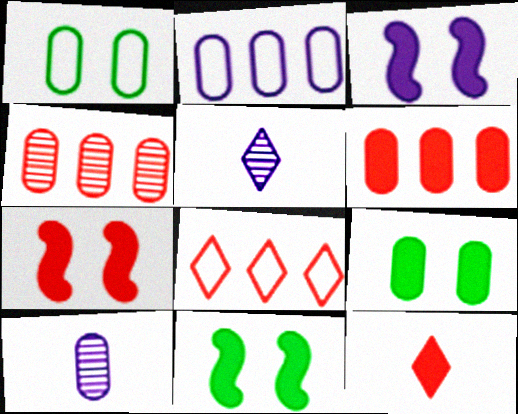[[1, 6, 10], 
[2, 3, 5], 
[3, 7, 11], 
[6, 7, 12], 
[8, 10, 11]]